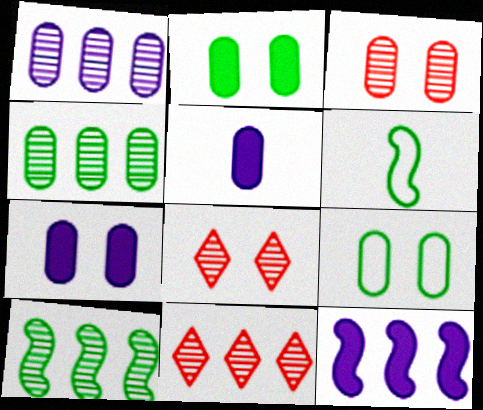[[1, 10, 11], 
[3, 7, 9], 
[6, 7, 11]]